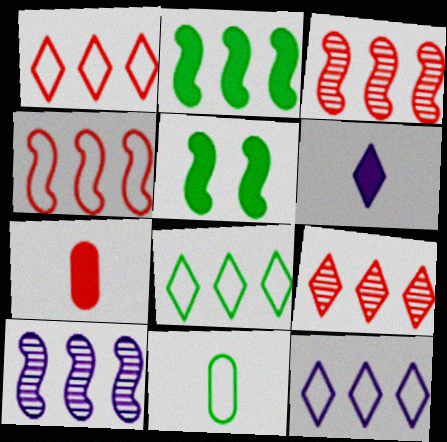[[1, 8, 12], 
[2, 4, 10]]